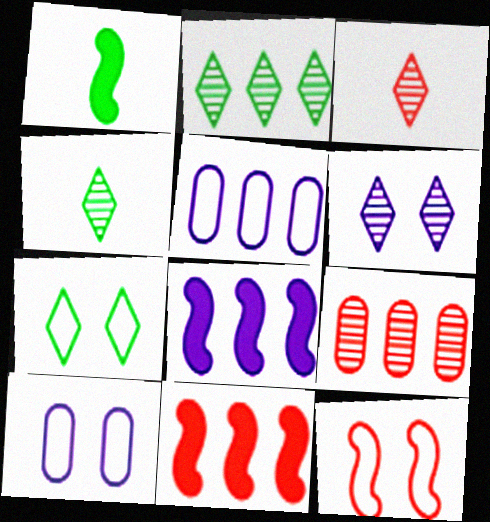[[2, 3, 6], 
[2, 5, 11], 
[4, 10, 11], 
[7, 10, 12]]